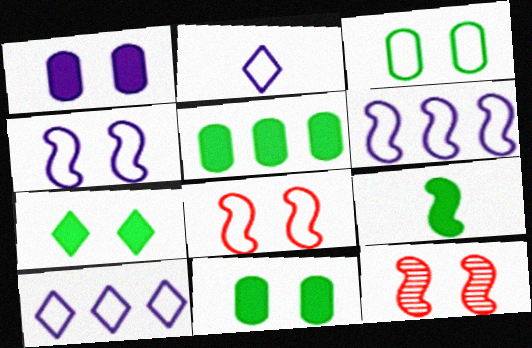[[2, 5, 12], 
[5, 7, 9], 
[6, 9, 12]]